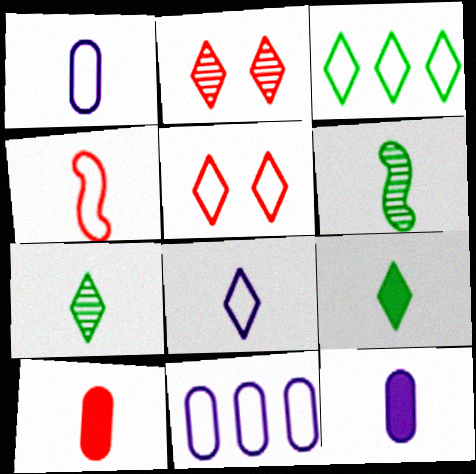[[3, 5, 8], 
[4, 7, 12], 
[6, 8, 10]]